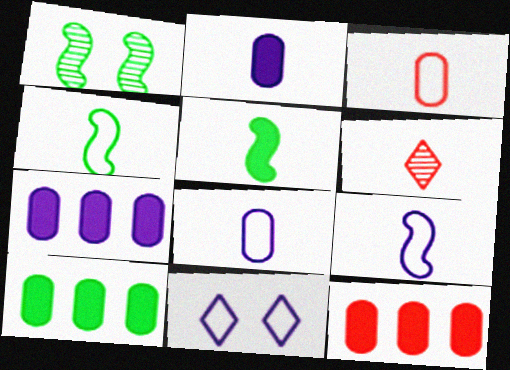[[2, 4, 6], 
[5, 6, 8], 
[7, 10, 12]]